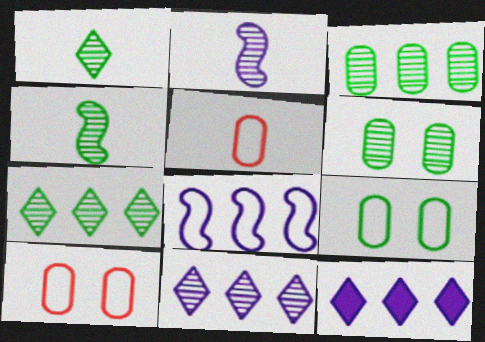[[4, 6, 7], 
[4, 10, 12]]